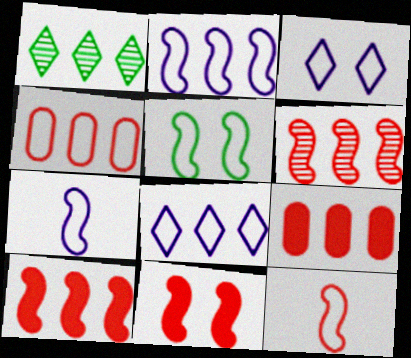[[1, 2, 9], 
[2, 5, 12], 
[6, 11, 12]]